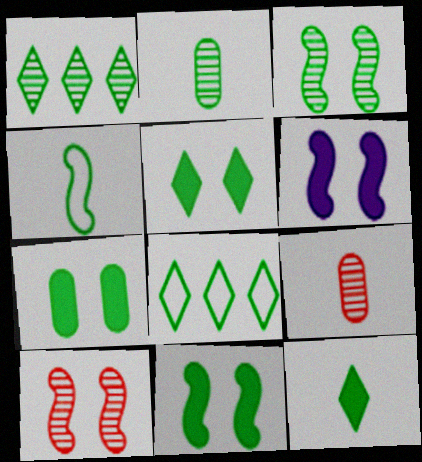[[1, 2, 3], 
[1, 4, 7], 
[2, 4, 12], 
[2, 8, 11], 
[5, 7, 11], 
[6, 8, 9]]